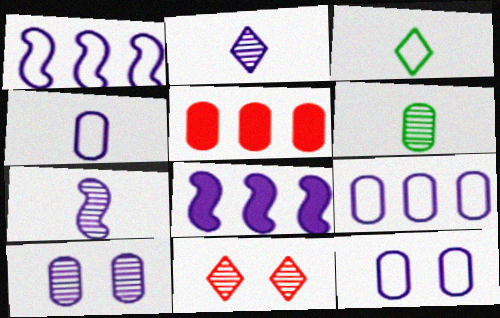[[2, 8, 12], 
[4, 9, 12], 
[5, 6, 12]]